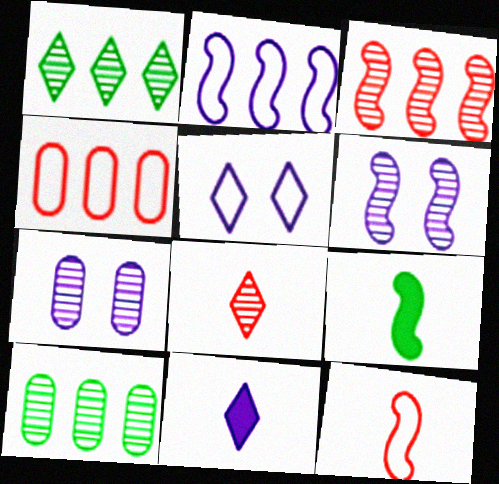[[2, 7, 11], 
[6, 8, 10]]